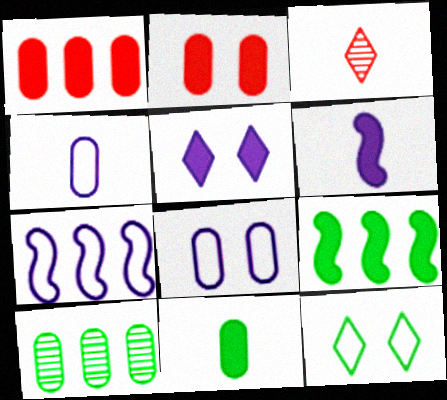[[2, 4, 10], 
[3, 8, 9]]